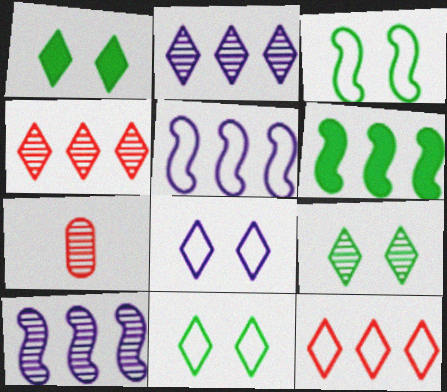[[1, 5, 7], 
[1, 9, 11], 
[6, 7, 8], 
[7, 9, 10]]